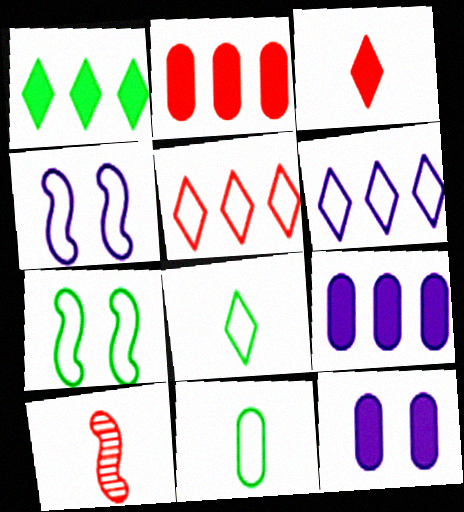[[4, 5, 11]]